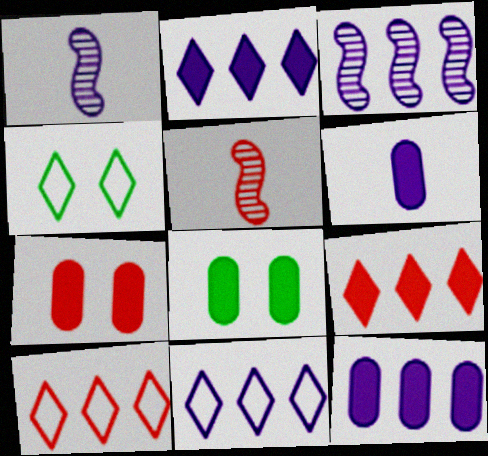[[1, 8, 10], 
[3, 11, 12], 
[4, 5, 12], 
[5, 7, 10], 
[5, 8, 11]]